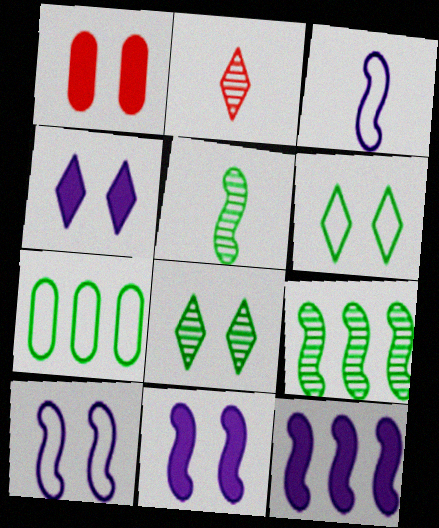[[1, 8, 10], 
[2, 7, 11]]